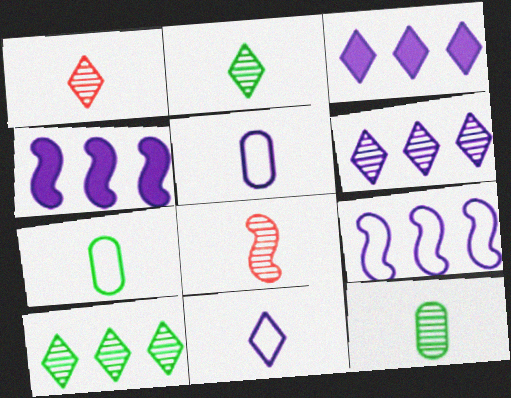[]